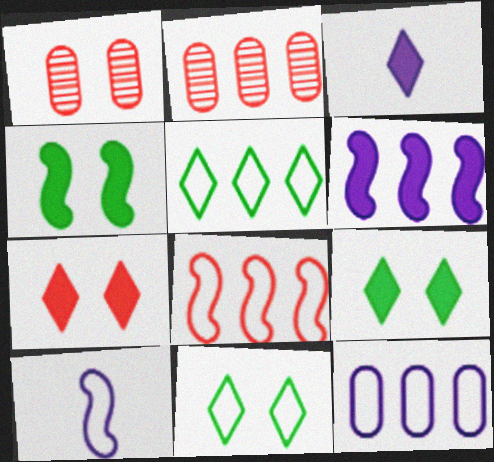[[2, 5, 6], 
[2, 9, 10], 
[5, 8, 12]]